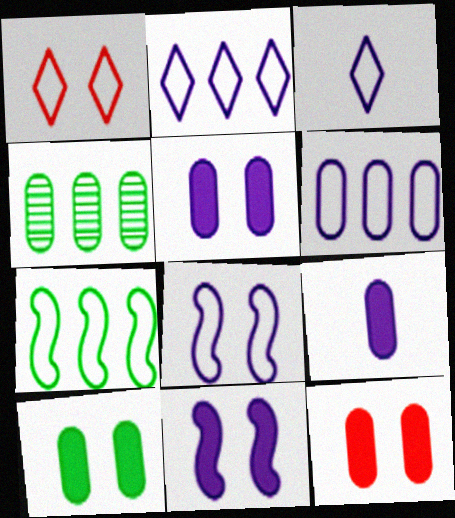[[3, 6, 8], 
[5, 10, 12]]